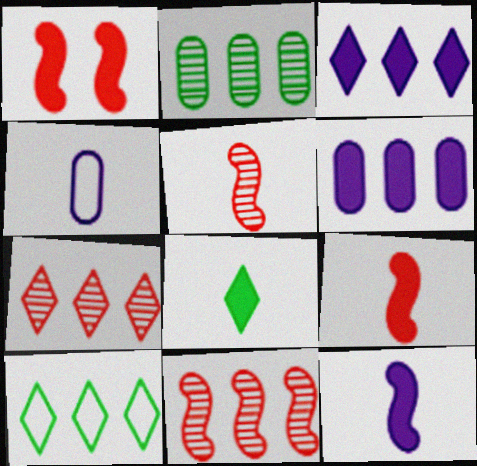[[1, 6, 8], 
[3, 7, 10], 
[4, 5, 8], 
[6, 10, 11]]